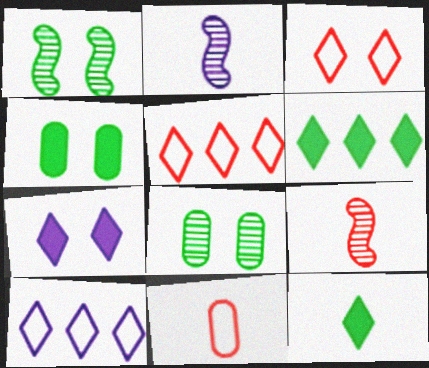[[2, 4, 5], 
[2, 11, 12], 
[4, 9, 10]]